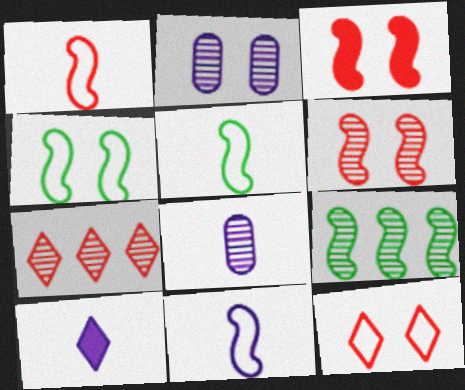[[1, 5, 11], 
[3, 9, 11], 
[8, 10, 11]]